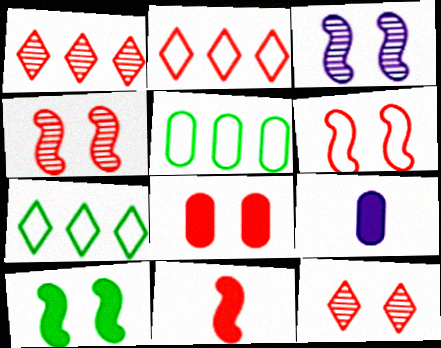[[3, 6, 10], 
[4, 7, 9], 
[6, 8, 12]]